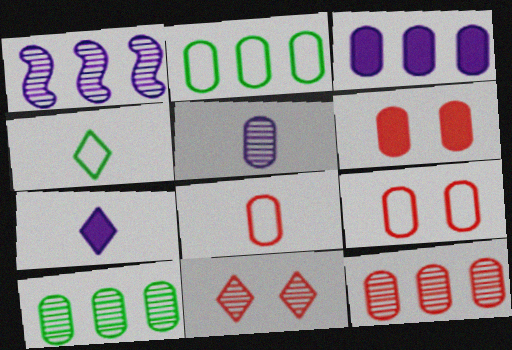[[1, 4, 6], 
[2, 3, 12], 
[2, 5, 6], 
[6, 8, 12]]